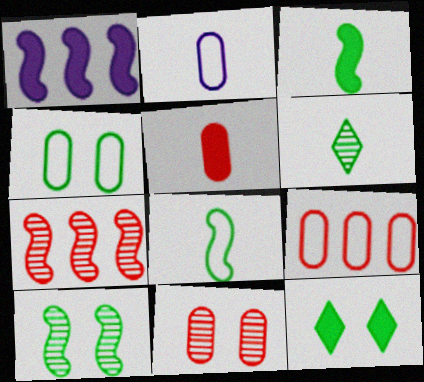[[1, 5, 12], 
[2, 4, 9], 
[2, 7, 12], 
[4, 10, 12], 
[5, 9, 11]]